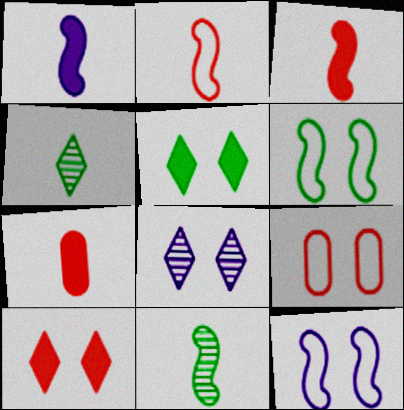[[1, 2, 11]]